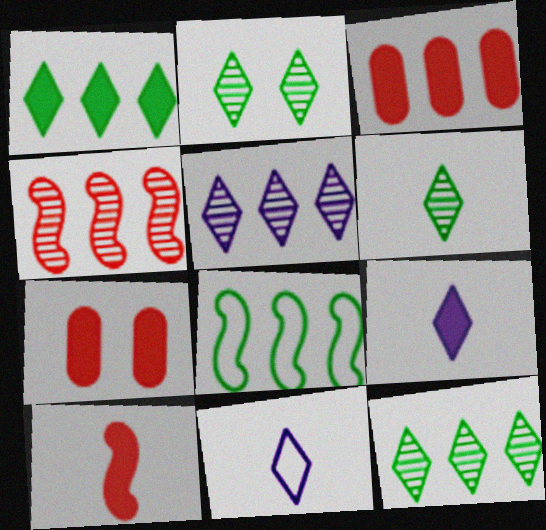[[2, 6, 12], 
[3, 5, 8]]